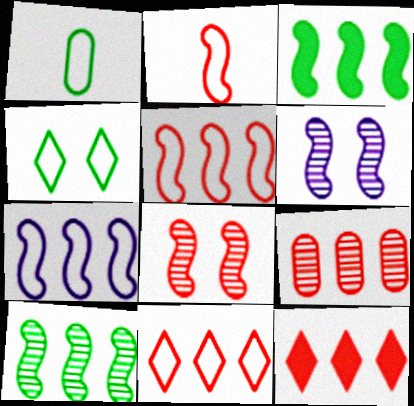[[1, 6, 12], 
[2, 3, 6], 
[5, 9, 12]]